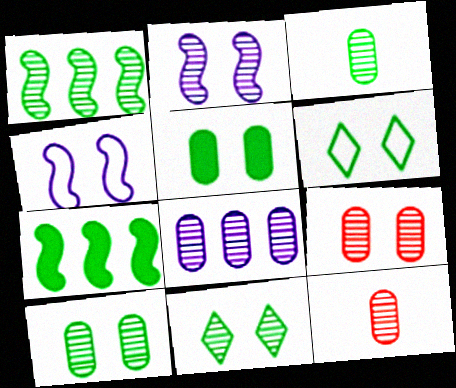[[1, 3, 11], 
[2, 9, 11], 
[3, 6, 7], 
[3, 8, 9], 
[8, 10, 12]]